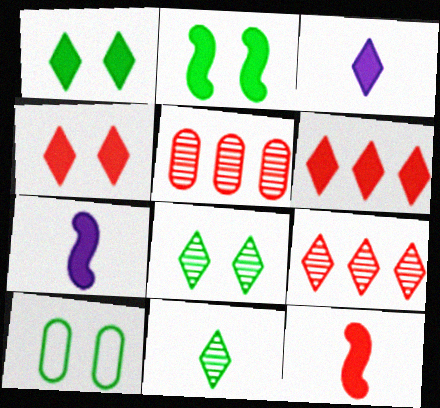[[1, 3, 6], 
[2, 8, 10], 
[7, 9, 10]]